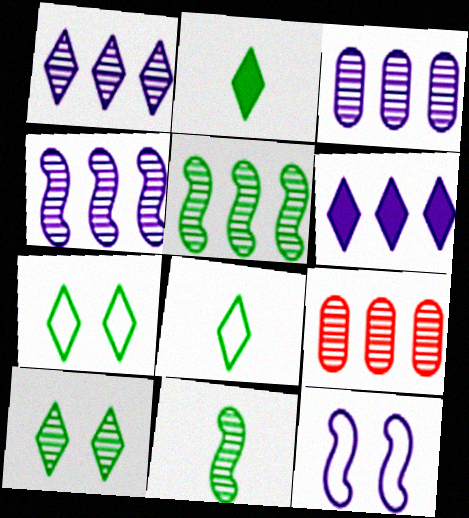[[1, 3, 4], 
[1, 5, 9], 
[2, 9, 12]]